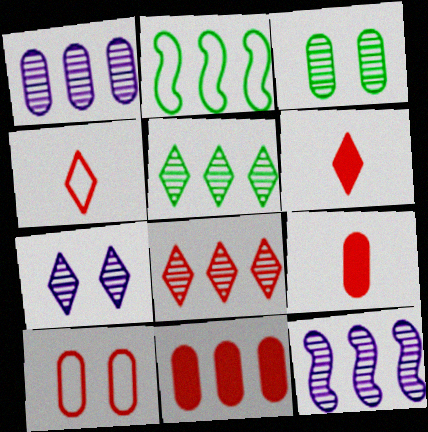[[2, 7, 9]]